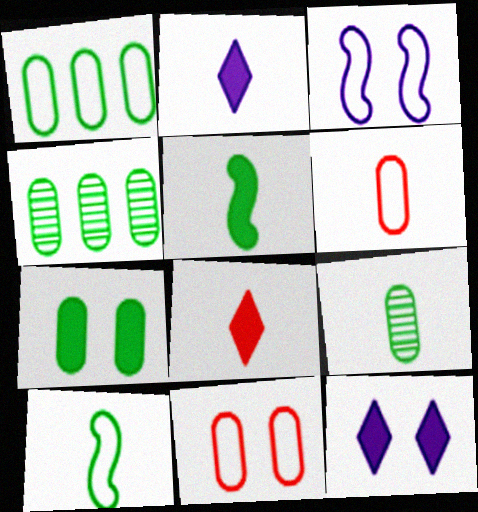[[1, 7, 9], 
[3, 4, 8]]